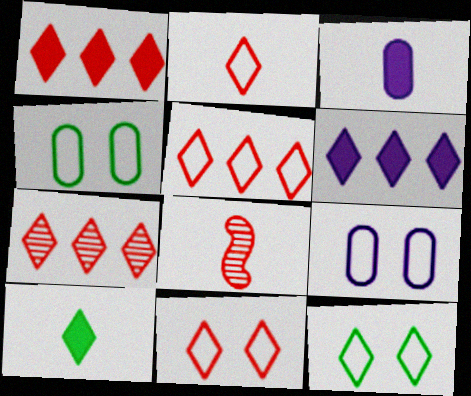[[1, 5, 7], 
[2, 5, 11], 
[4, 6, 8]]